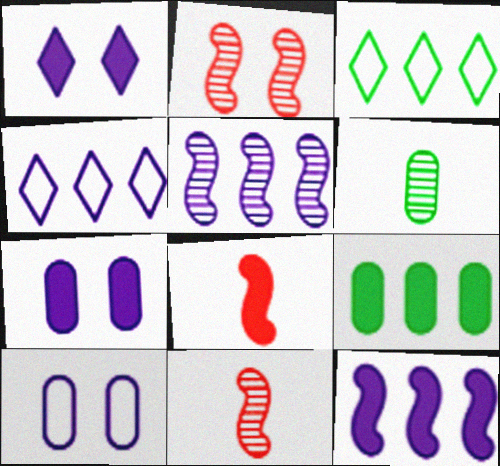[[1, 8, 9], 
[3, 7, 11]]